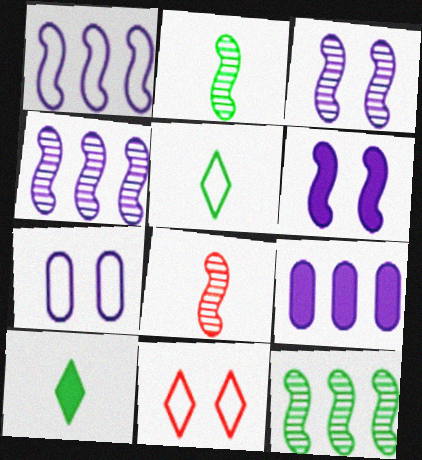[[2, 9, 11], 
[3, 8, 12]]